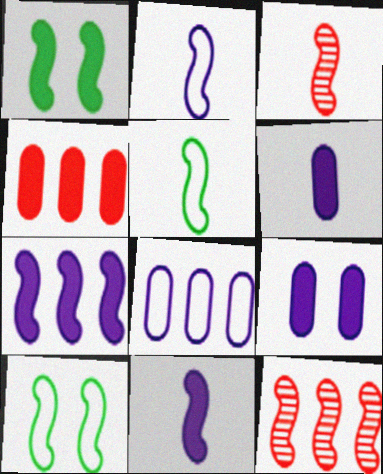[[1, 2, 12], 
[3, 5, 11], 
[3, 7, 10], 
[10, 11, 12]]